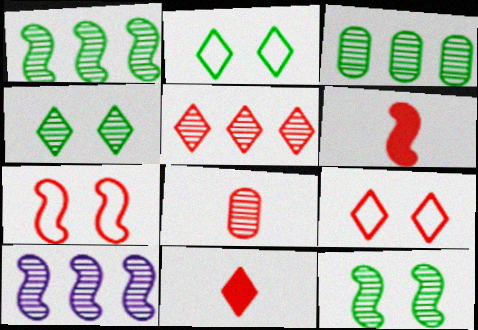[[3, 5, 10], 
[4, 8, 10], 
[5, 9, 11]]